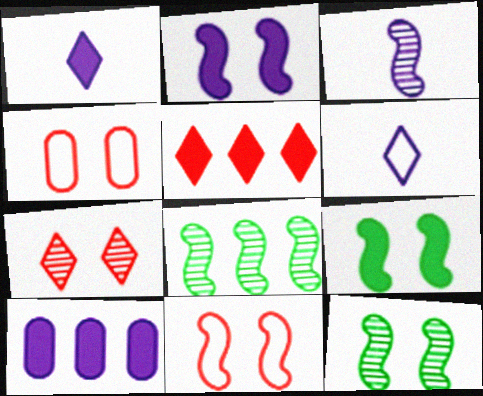[[1, 2, 10], 
[1, 4, 8], 
[2, 11, 12]]